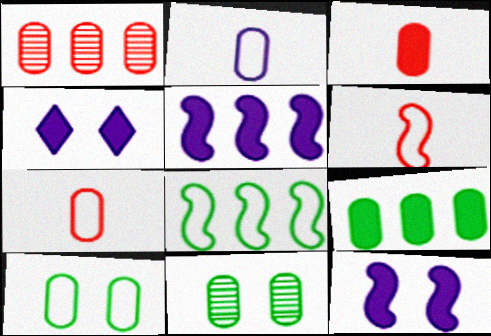[]